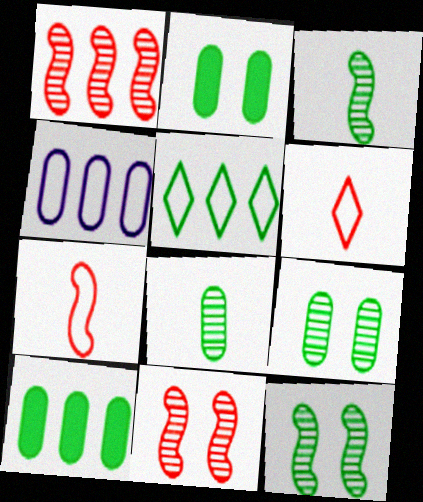[[2, 3, 5]]